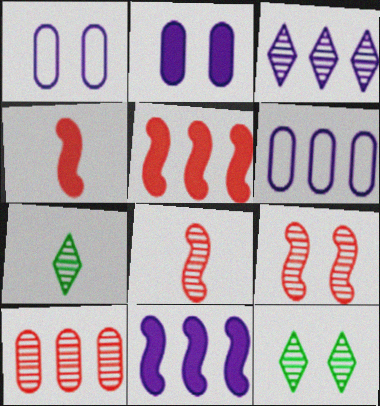[[1, 5, 7], 
[3, 6, 11], 
[4, 6, 12]]